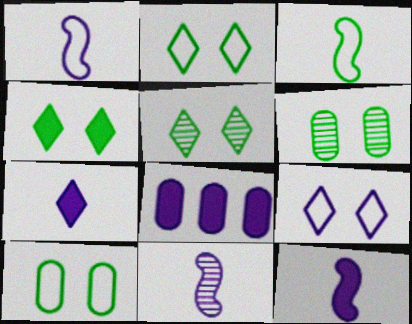[[1, 11, 12], 
[2, 4, 5], 
[8, 9, 11]]